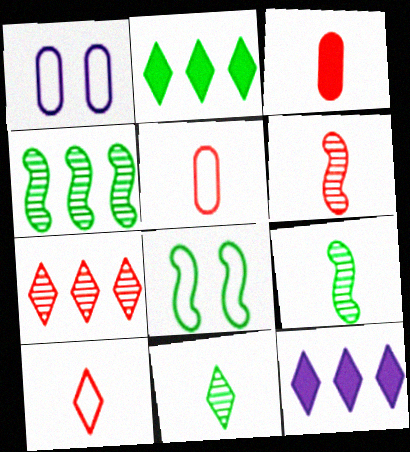[[1, 2, 6], 
[3, 6, 10]]